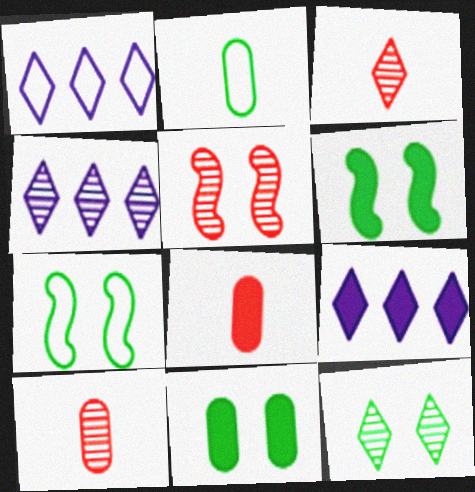[[1, 4, 9], 
[1, 6, 10], 
[2, 5, 9], 
[3, 4, 12], 
[4, 7, 8], 
[6, 8, 9], 
[7, 9, 10], 
[7, 11, 12]]